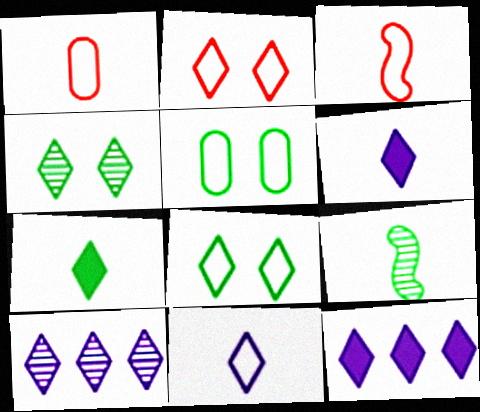[[1, 6, 9], 
[2, 7, 10]]